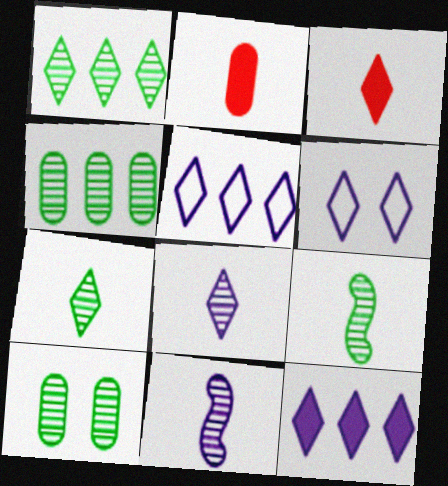[[1, 3, 6], 
[1, 9, 10], 
[6, 8, 12]]